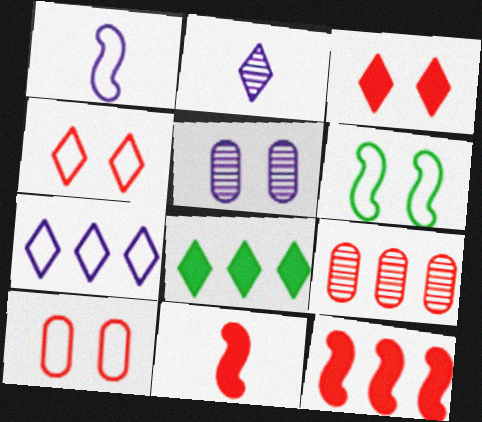[[2, 4, 8], 
[3, 5, 6], 
[4, 9, 11]]